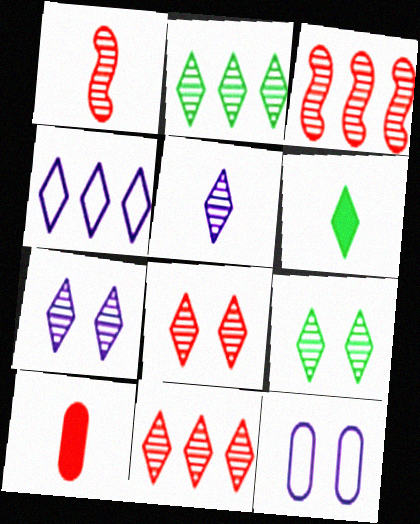[[2, 5, 8], 
[3, 6, 12], 
[4, 6, 8], 
[5, 9, 11], 
[7, 8, 9]]